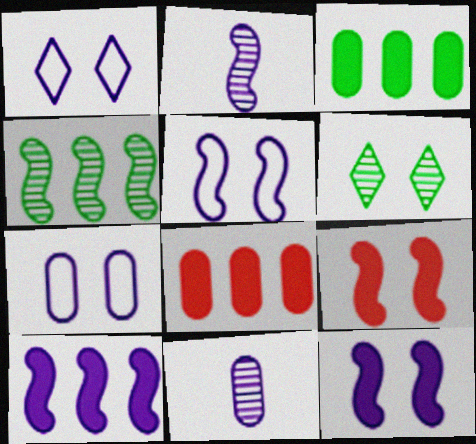[[1, 5, 7], 
[1, 10, 11], 
[2, 5, 10], 
[6, 7, 9]]